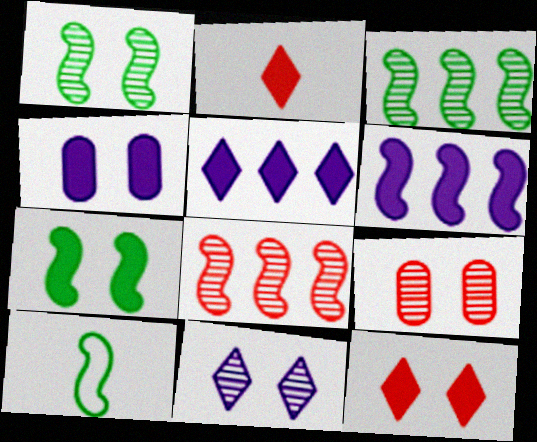[[1, 9, 11], 
[3, 7, 10], 
[4, 7, 12], 
[5, 9, 10]]